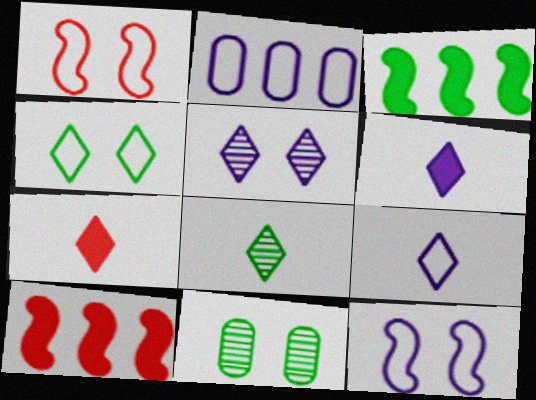[[2, 9, 12], 
[7, 8, 9], 
[9, 10, 11]]